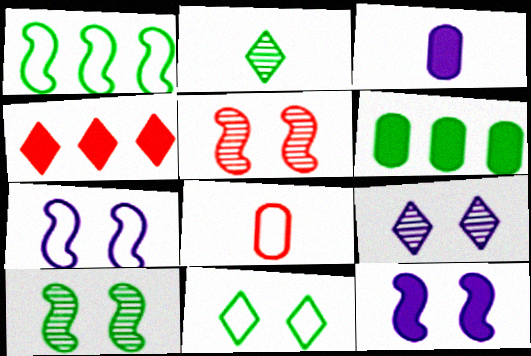[[4, 5, 8]]